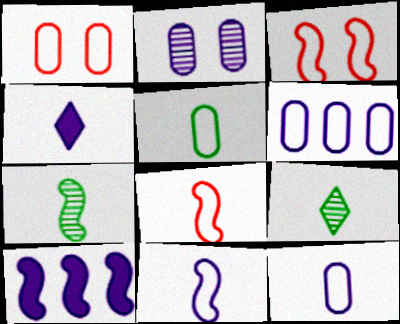[[1, 5, 6], 
[1, 9, 10], 
[3, 7, 10]]